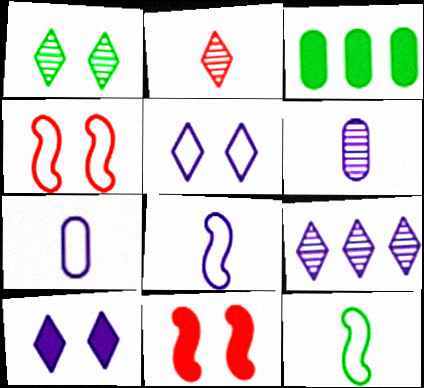[[1, 2, 9], 
[1, 3, 12]]